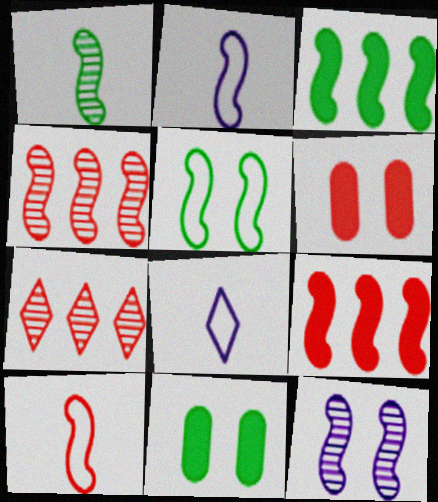[[1, 3, 5], 
[1, 4, 12], 
[2, 7, 11], 
[3, 10, 12], 
[4, 8, 11], 
[6, 7, 10]]